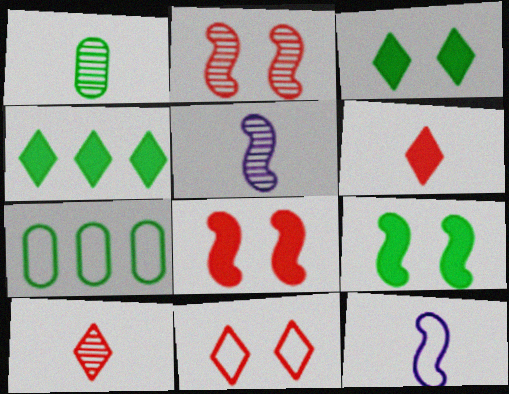[[1, 5, 10], 
[1, 6, 12], 
[7, 11, 12]]